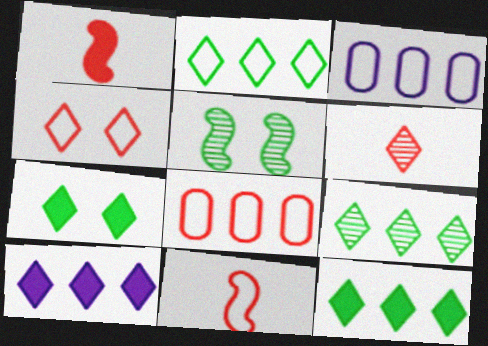[[2, 9, 12], 
[4, 8, 11]]